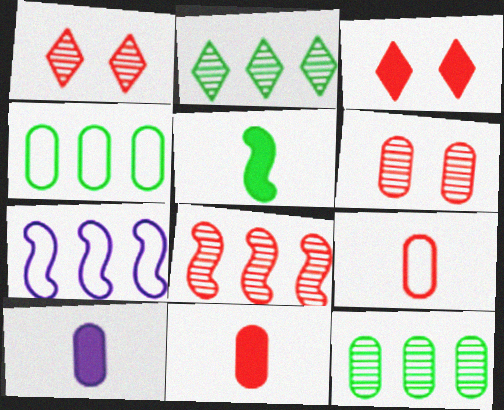[[3, 8, 9], 
[4, 6, 10]]